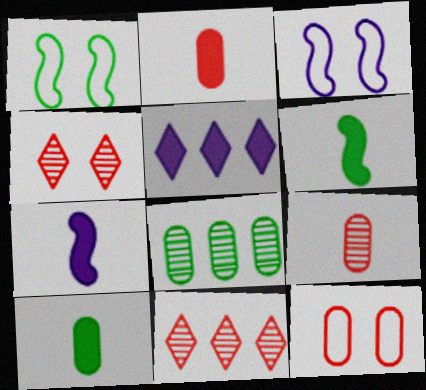[[1, 5, 9], 
[3, 10, 11]]